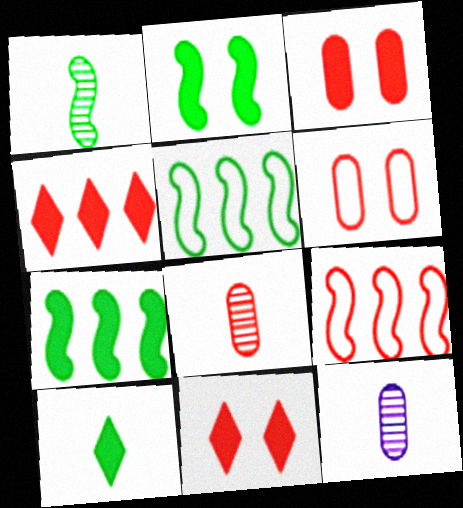[[1, 2, 5], 
[5, 11, 12], 
[8, 9, 11]]